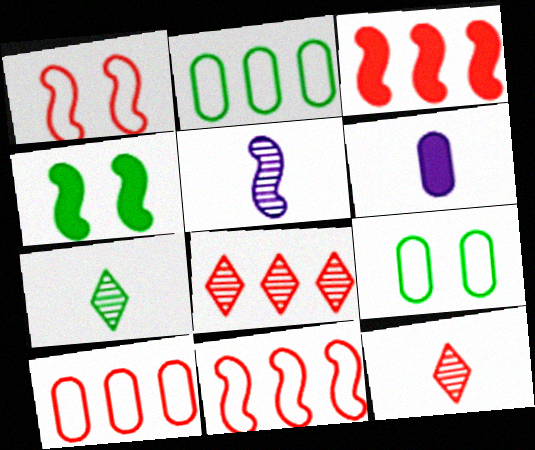[[2, 4, 7], 
[3, 8, 10], 
[4, 5, 11]]